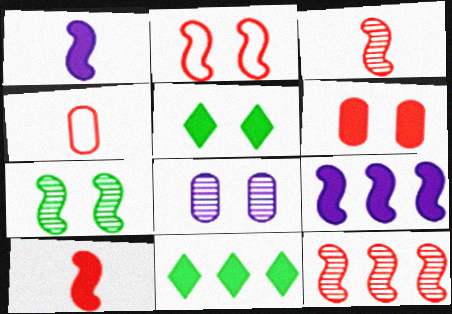[[1, 6, 11], 
[2, 5, 8], 
[2, 10, 12]]